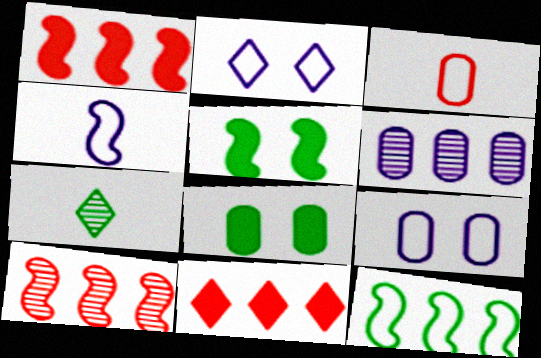[[1, 7, 9], 
[2, 3, 12], 
[2, 7, 11], 
[3, 6, 8], 
[4, 5, 10], 
[6, 11, 12], 
[7, 8, 12]]